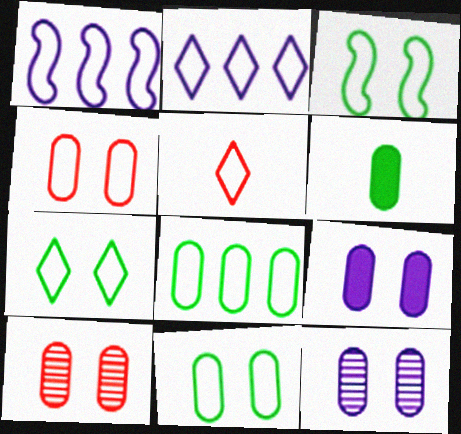[[1, 5, 11], 
[2, 5, 7], 
[3, 7, 11], 
[9, 10, 11]]